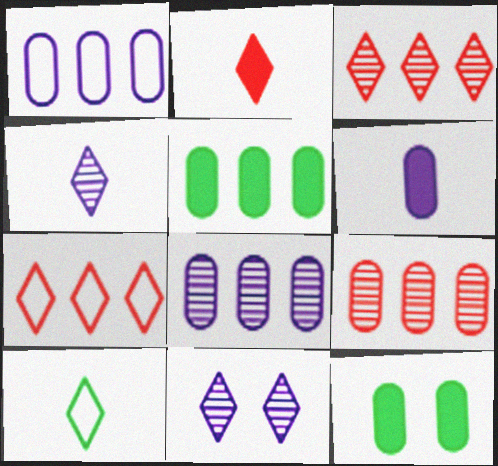[[1, 5, 9], 
[2, 4, 10]]